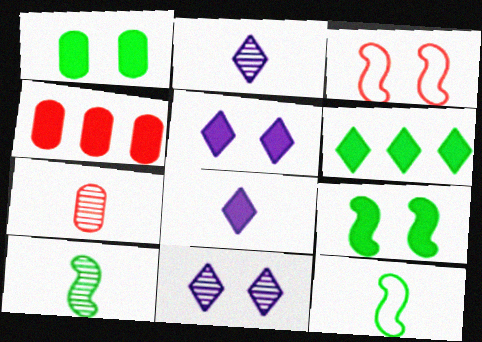[[1, 3, 11], 
[2, 7, 10], 
[4, 8, 9], 
[4, 11, 12], 
[7, 8, 12]]